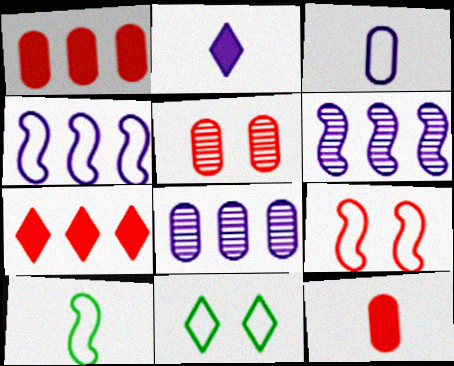[[4, 9, 10], 
[6, 11, 12]]